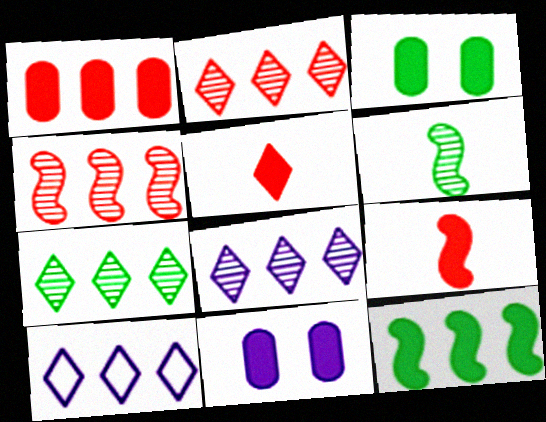[[2, 7, 8], 
[5, 11, 12]]